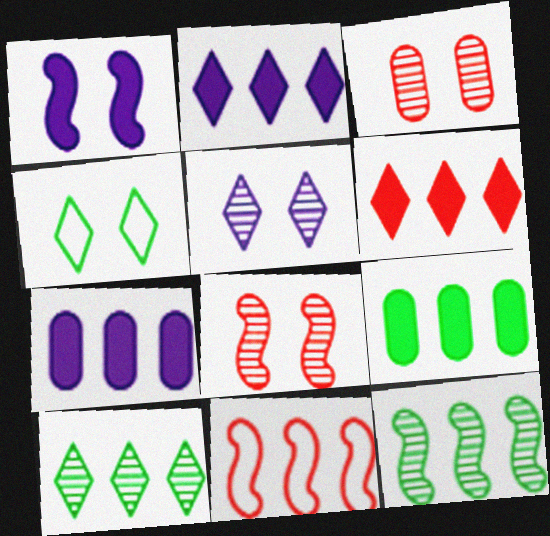[[1, 3, 4], 
[7, 10, 11]]